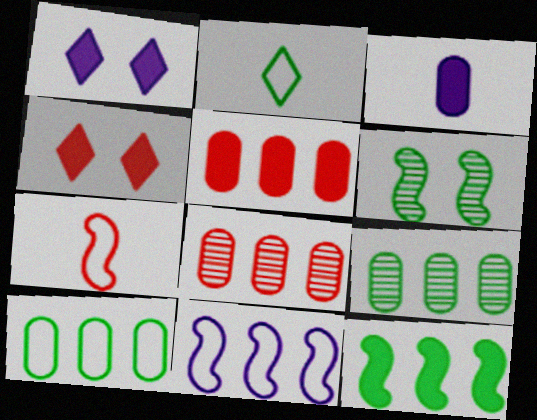[[1, 7, 9], 
[3, 4, 12], 
[4, 7, 8]]